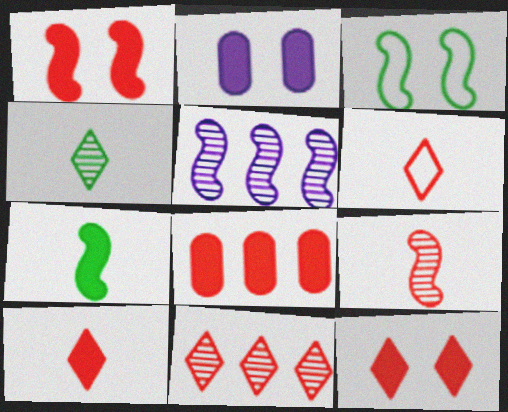[[1, 8, 10], 
[6, 11, 12]]